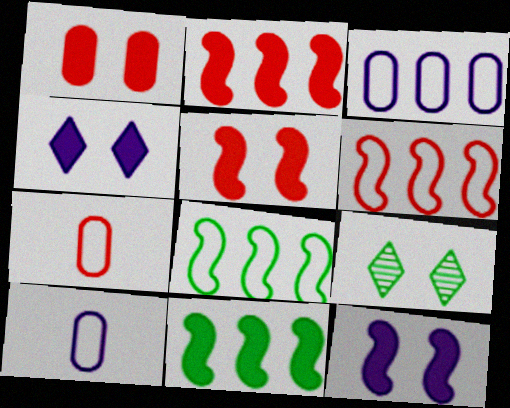[[2, 9, 10]]